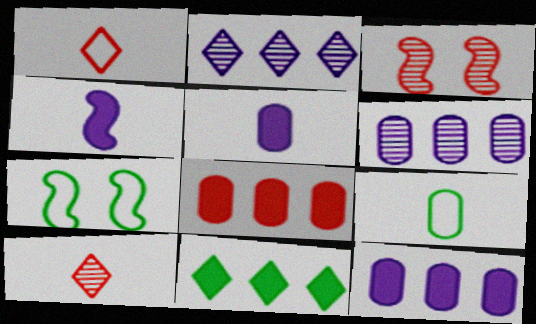[[1, 3, 8], 
[4, 9, 10], 
[7, 10, 12]]